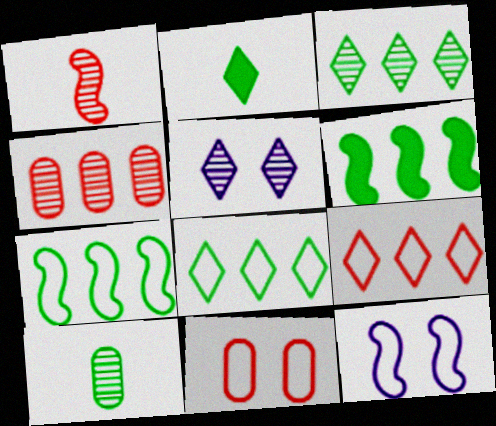[[1, 6, 12], 
[2, 4, 12], 
[2, 5, 9]]